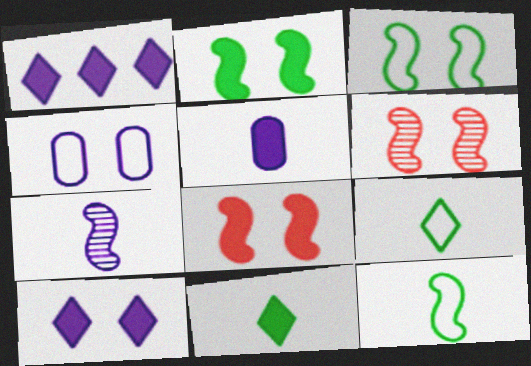[[1, 4, 7]]